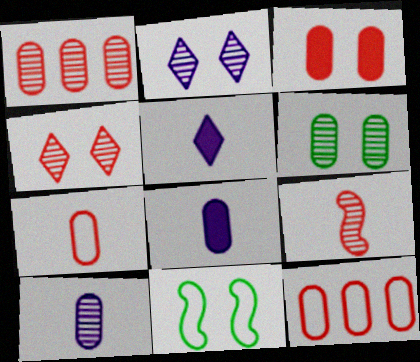[[1, 3, 7], 
[1, 4, 9], 
[1, 5, 11], 
[1, 6, 10], 
[2, 3, 11], 
[6, 8, 12]]